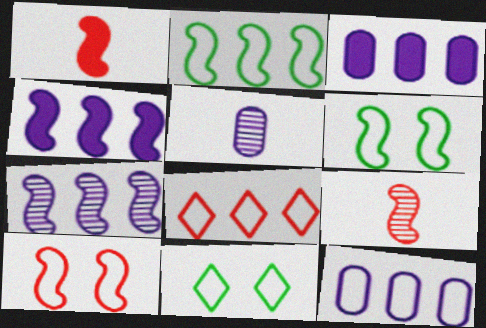[[1, 6, 7], 
[2, 8, 12], 
[3, 9, 11], 
[4, 6, 9]]